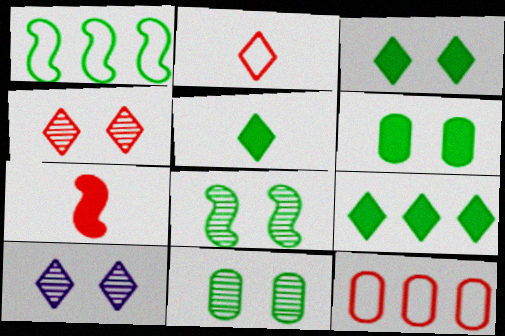[[1, 5, 11], 
[2, 9, 10], 
[3, 5, 9], 
[4, 7, 12]]